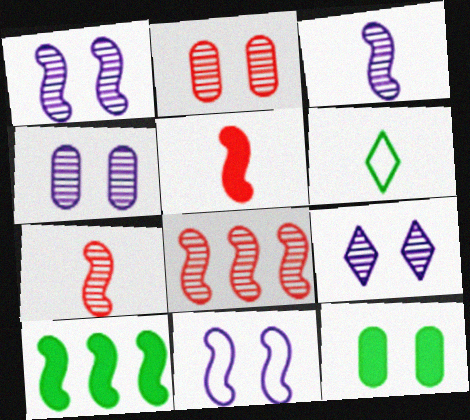[[1, 4, 9], 
[7, 10, 11]]